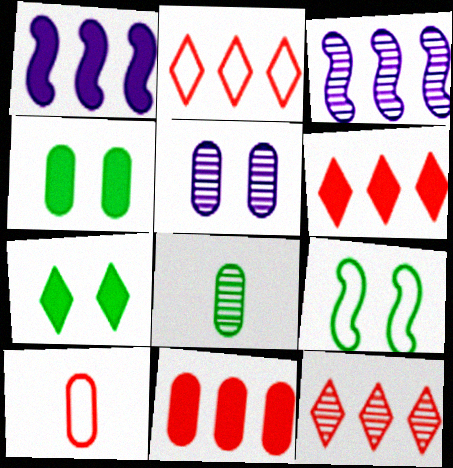[[2, 6, 12], 
[3, 7, 10]]